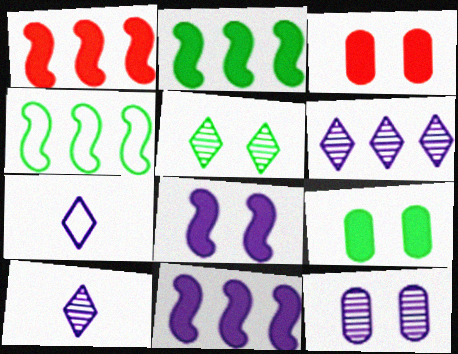[[1, 2, 11], 
[3, 4, 10], 
[7, 11, 12]]